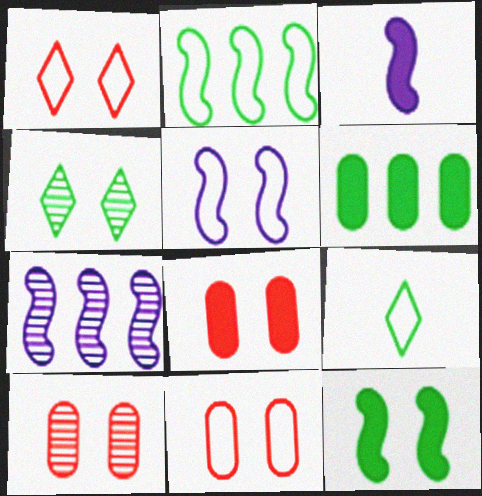[[3, 5, 7], 
[4, 5, 8], 
[7, 8, 9], 
[8, 10, 11]]